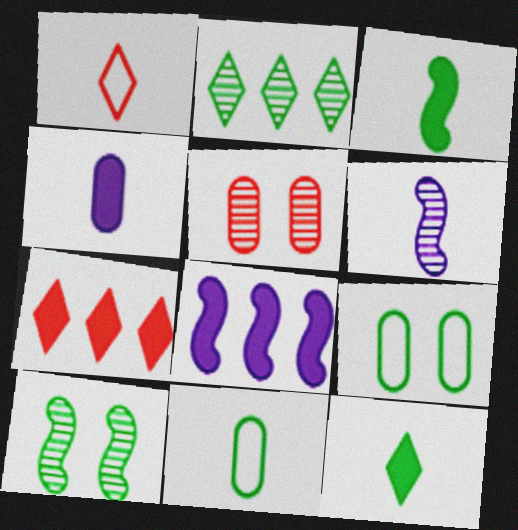[[2, 3, 9], 
[2, 5, 6], 
[6, 7, 9]]